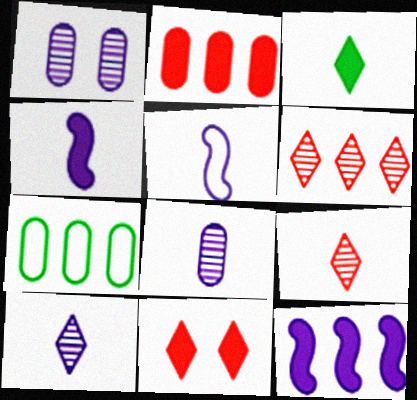[[6, 7, 12]]